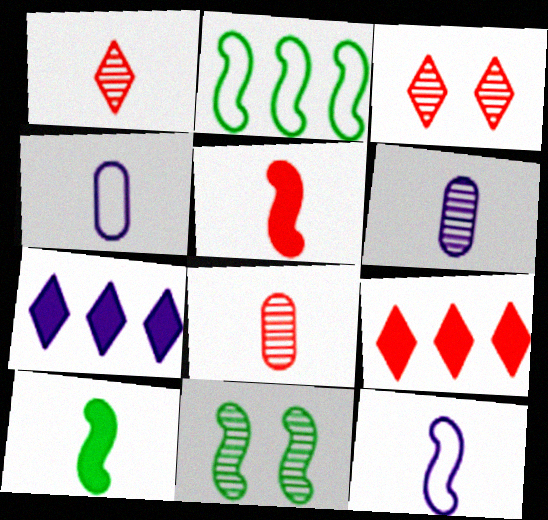[[1, 4, 10], 
[2, 10, 11], 
[4, 9, 11]]